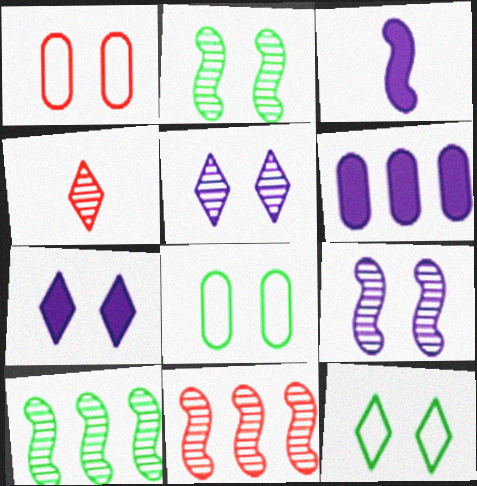[[1, 2, 7], 
[3, 6, 7]]